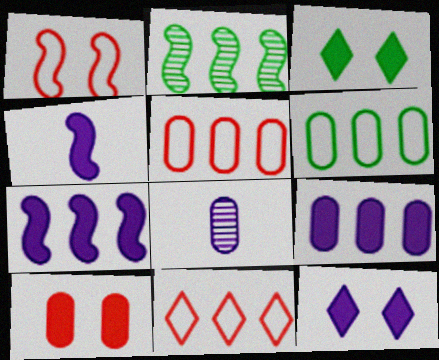[[1, 2, 4], 
[2, 9, 11], 
[4, 9, 12], 
[6, 8, 10]]